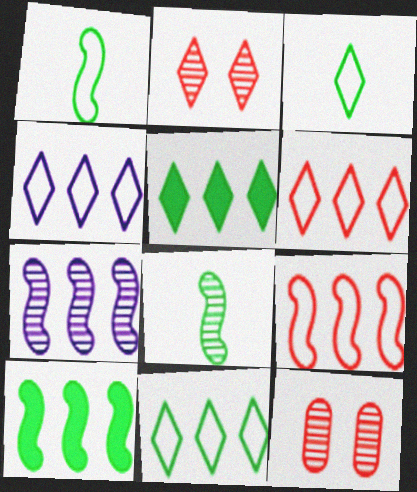[[4, 6, 11], 
[7, 9, 10]]